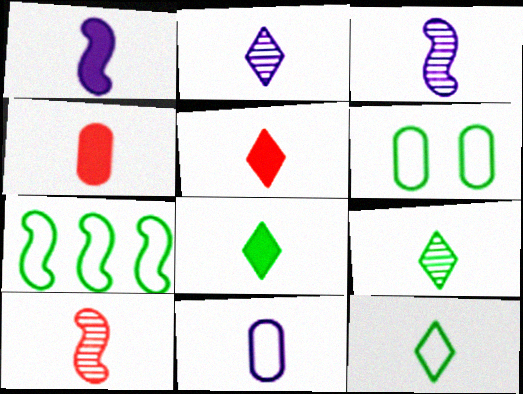[[1, 2, 11], 
[1, 4, 8], 
[2, 5, 12], 
[3, 4, 12], 
[6, 7, 12], 
[8, 9, 12], 
[8, 10, 11]]